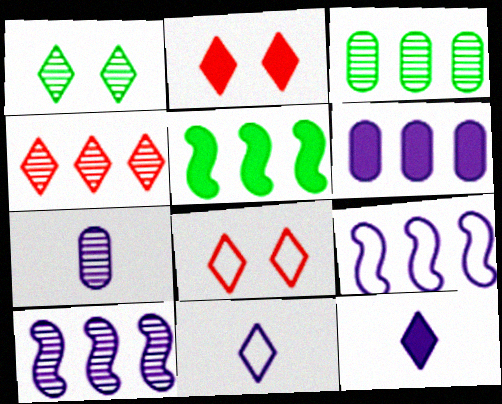[[3, 4, 10], 
[5, 7, 8]]